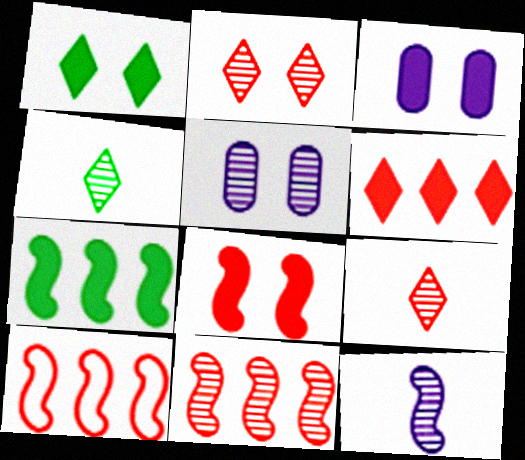[[1, 3, 8], 
[3, 4, 10], 
[4, 5, 11]]